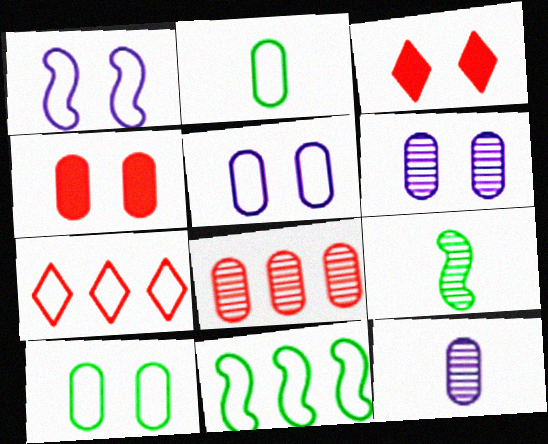[[1, 2, 7], 
[3, 11, 12], 
[4, 6, 10]]